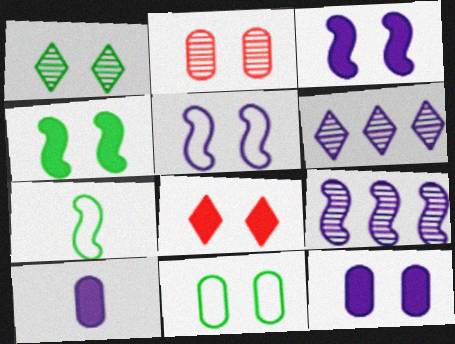[[1, 4, 11], 
[2, 11, 12], 
[4, 8, 12], 
[5, 6, 10]]